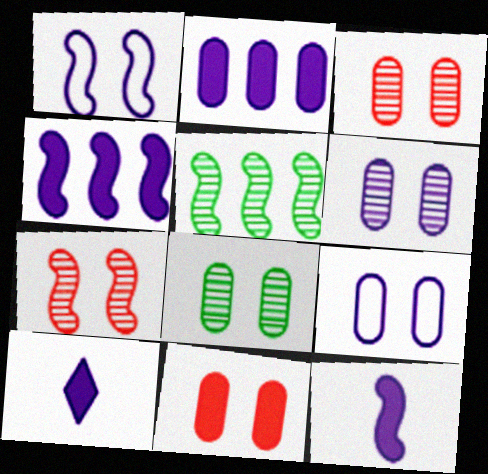[[3, 6, 8], 
[8, 9, 11]]